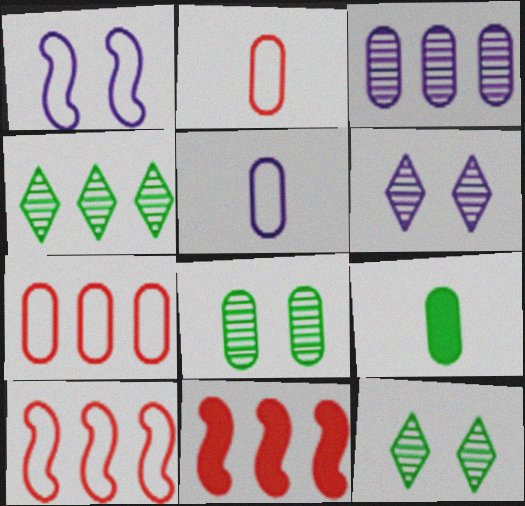[[5, 11, 12], 
[6, 9, 10]]